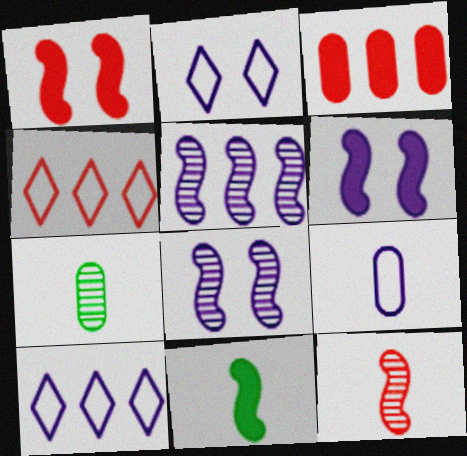[[1, 7, 10], 
[4, 6, 7]]